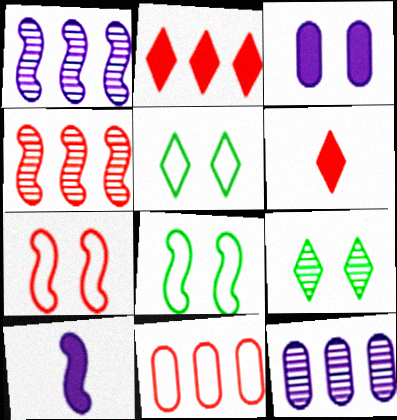[[2, 4, 11], 
[3, 7, 9], 
[4, 8, 10], 
[6, 8, 12], 
[9, 10, 11]]